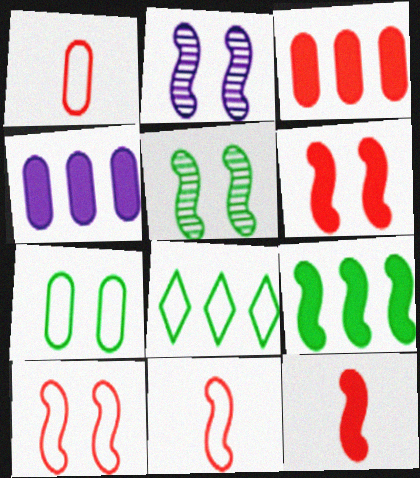[[2, 9, 11]]